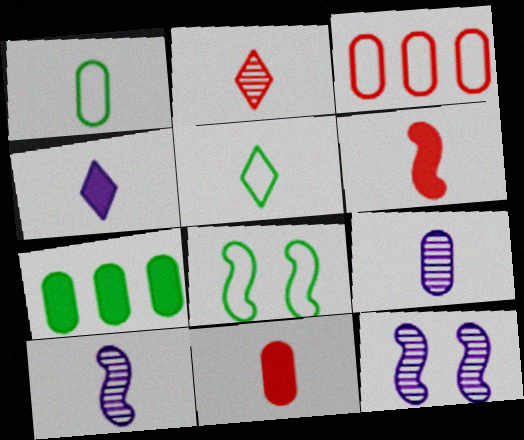[[1, 9, 11], 
[2, 4, 5], 
[5, 6, 9], 
[5, 10, 11]]